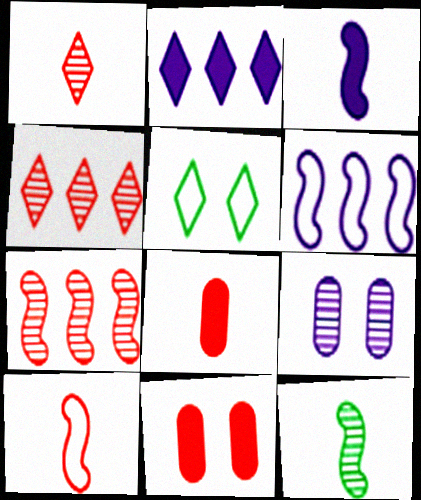[[1, 2, 5], 
[1, 8, 10], 
[3, 10, 12], 
[4, 9, 12], 
[4, 10, 11]]